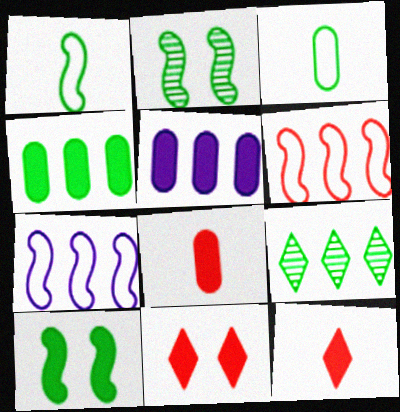[[3, 9, 10], 
[5, 6, 9], 
[5, 10, 12]]